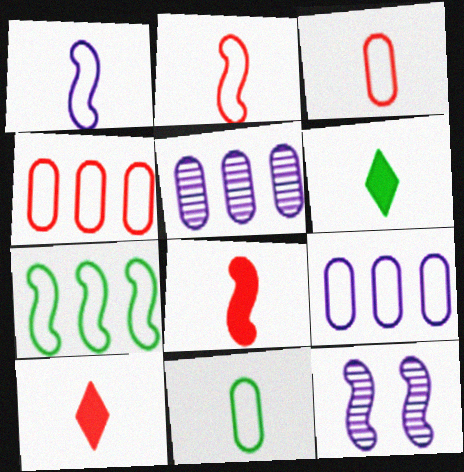[[4, 6, 12], 
[7, 8, 12]]